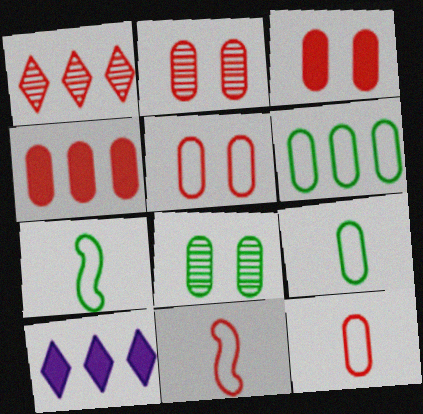[[1, 3, 11], 
[2, 3, 5], 
[2, 4, 12], 
[2, 7, 10], 
[8, 10, 11]]